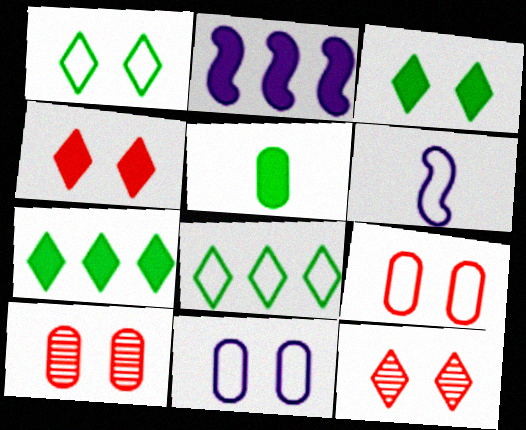[[2, 4, 5], 
[6, 7, 10], 
[6, 8, 9]]